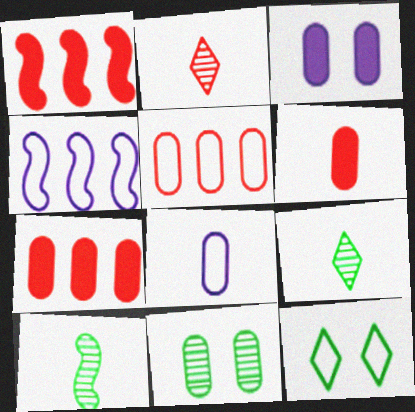[[7, 8, 11]]